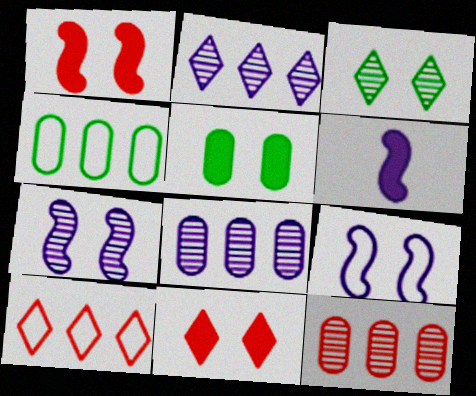[]